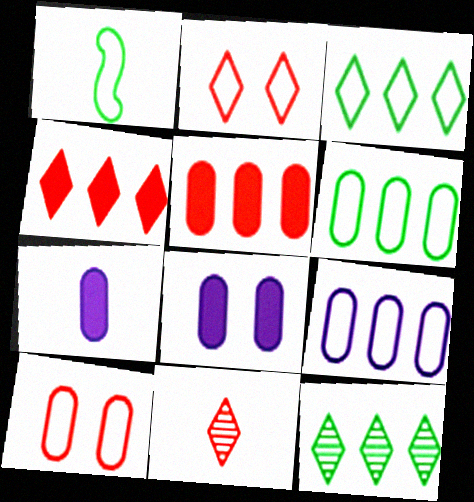[[1, 2, 9], 
[1, 7, 11], 
[2, 4, 11]]